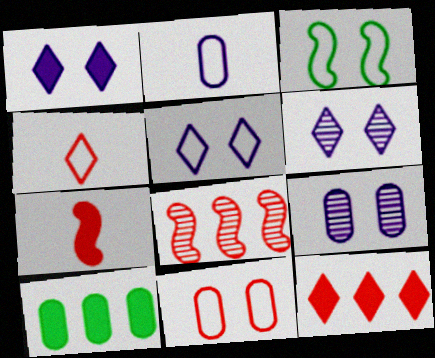[[1, 5, 6], 
[1, 7, 10], 
[3, 5, 11]]